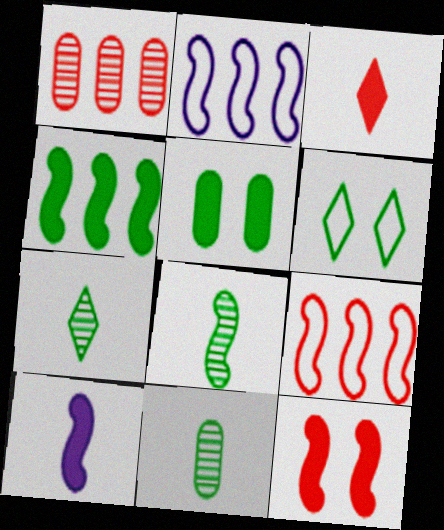[[1, 6, 10], 
[2, 8, 12], 
[4, 6, 11], 
[4, 10, 12], 
[7, 8, 11]]